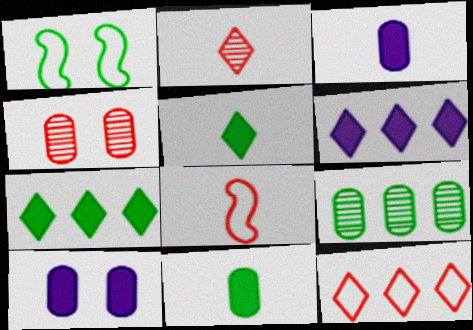[[1, 5, 9]]